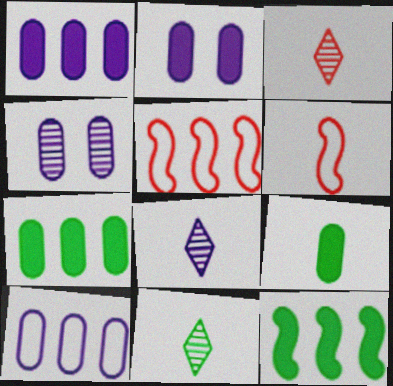[[2, 5, 11], 
[3, 8, 11], 
[6, 8, 9]]